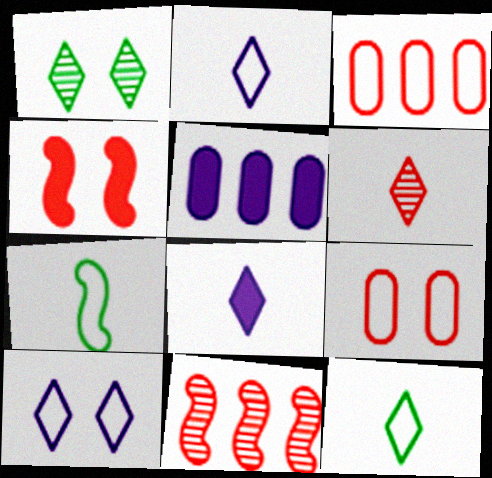[[3, 4, 6], 
[3, 7, 10], 
[6, 8, 12]]